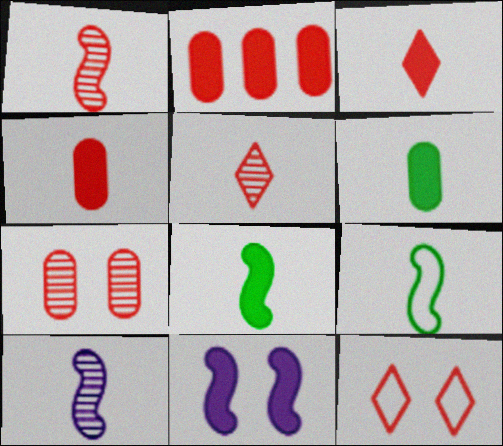[[1, 2, 12]]